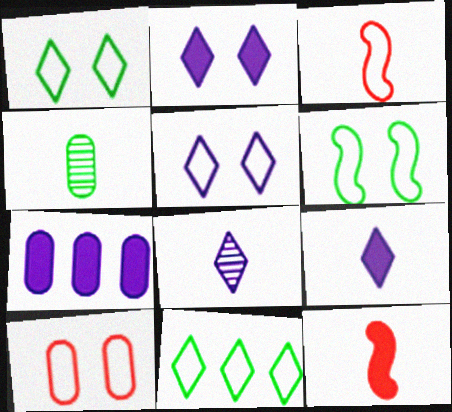[[3, 4, 9], 
[4, 7, 10], 
[5, 6, 10]]